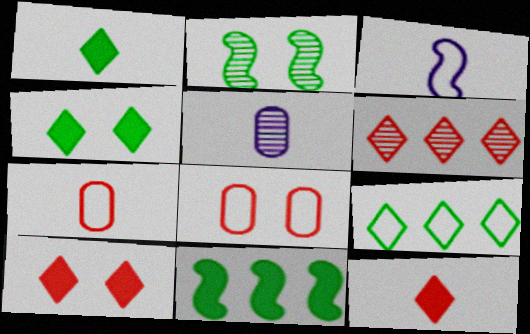[[2, 5, 6], 
[3, 8, 9]]